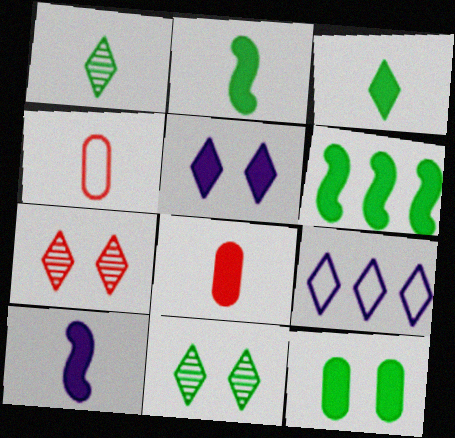[[1, 4, 10], 
[3, 6, 12], 
[3, 7, 9], 
[3, 8, 10], 
[5, 6, 8]]